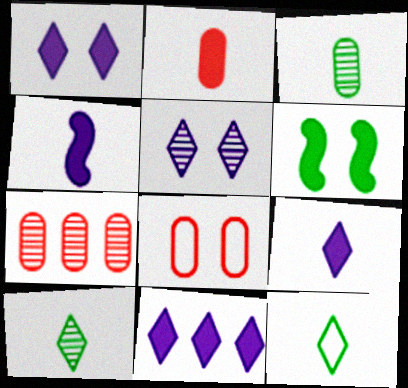[[1, 9, 11], 
[2, 6, 11], 
[2, 7, 8], 
[5, 6, 8]]